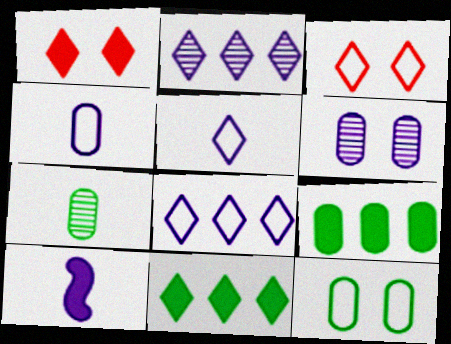[[1, 9, 10], 
[6, 8, 10], 
[7, 9, 12]]